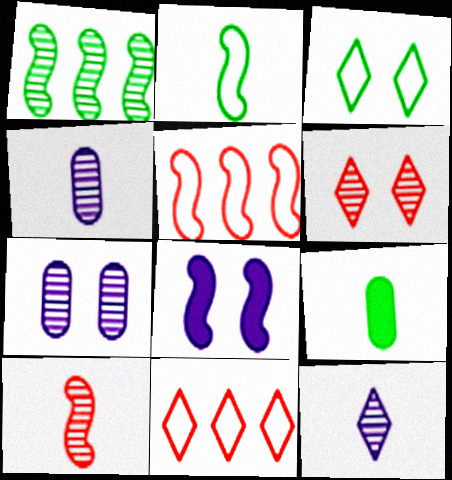[[1, 3, 9], 
[1, 4, 6]]